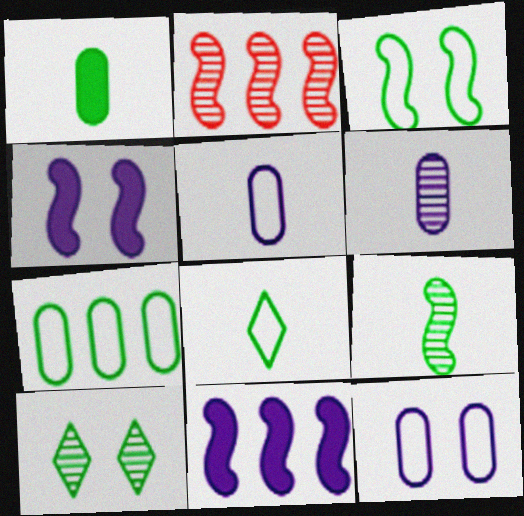[[1, 8, 9], 
[2, 6, 10], 
[3, 7, 8]]